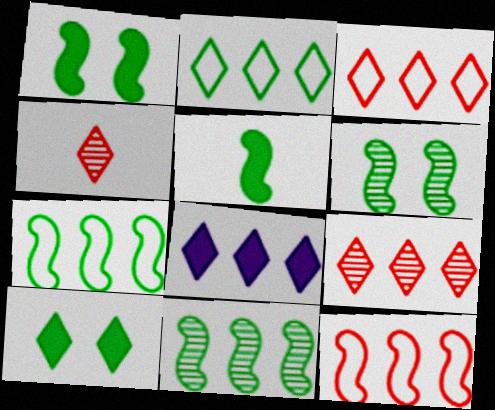[[2, 8, 9], 
[5, 6, 7]]